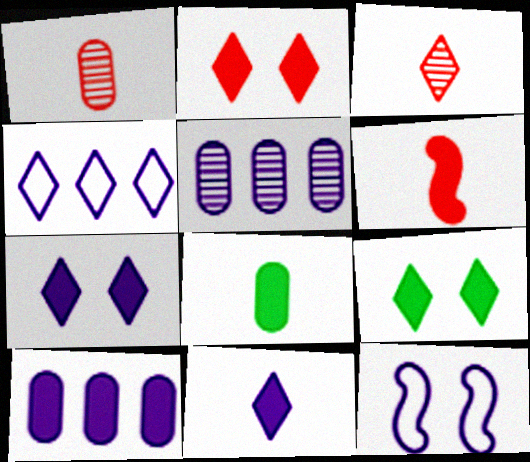[[2, 7, 9], 
[3, 4, 9], 
[5, 11, 12], 
[6, 8, 11], 
[6, 9, 10]]